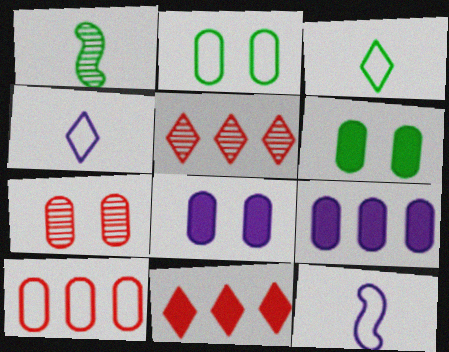[[2, 7, 8], 
[5, 6, 12]]